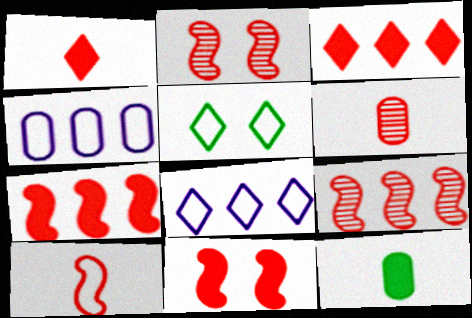[[1, 6, 10], 
[2, 7, 10], 
[2, 8, 12], 
[4, 5, 10], 
[9, 10, 11]]